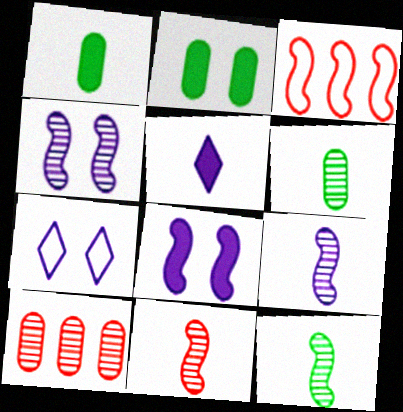[[3, 8, 12], 
[9, 11, 12]]